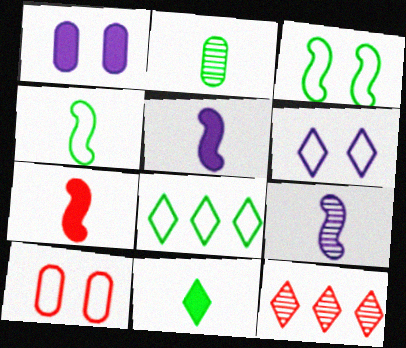[[1, 4, 12], 
[2, 4, 11], 
[3, 6, 10], 
[4, 7, 9], 
[6, 11, 12], 
[7, 10, 12]]